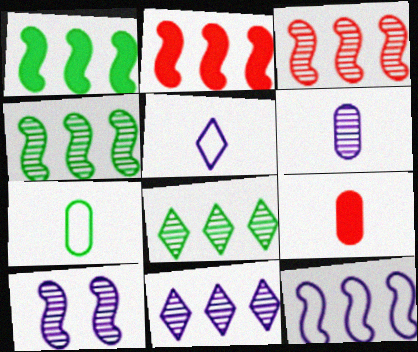[[1, 3, 12], 
[2, 4, 12], 
[6, 7, 9], 
[6, 10, 11]]